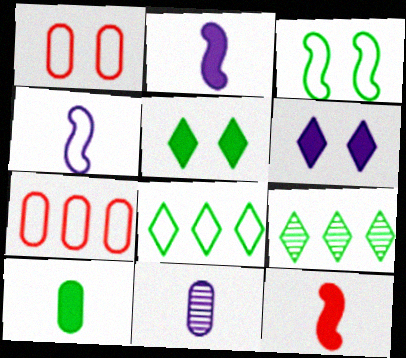[[1, 2, 9], 
[1, 4, 8], 
[3, 9, 10]]